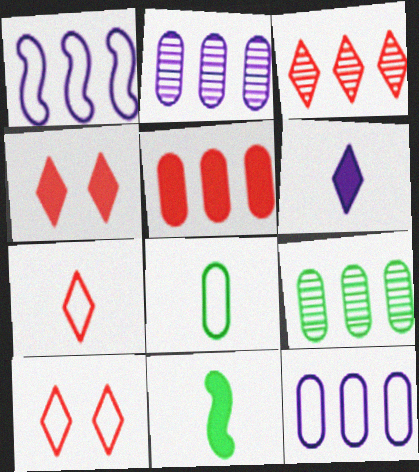[[1, 8, 10], 
[2, 10, 11], 
[3, 4, 7], 
[5, 9, 12]]